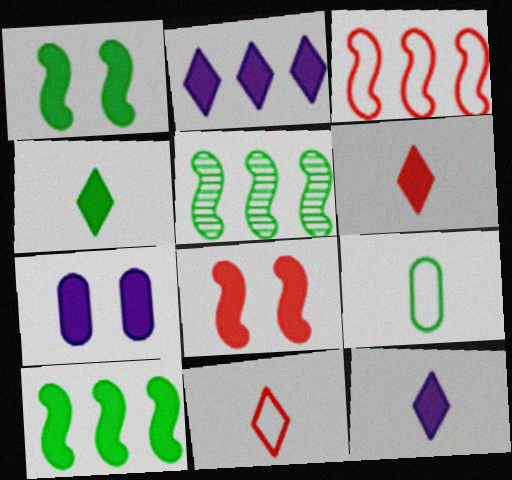[[4, 6, 12], 
[5, 7, 11], 
[6, 7, 10]]